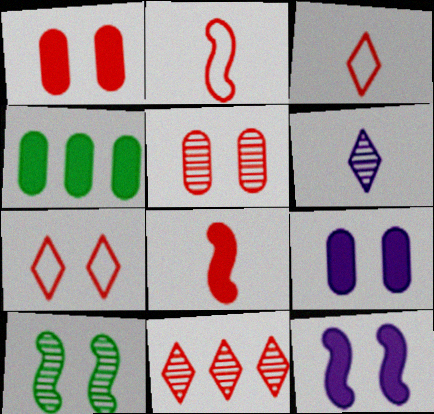[[1, 2, 11], 
[7, 9, 10]]